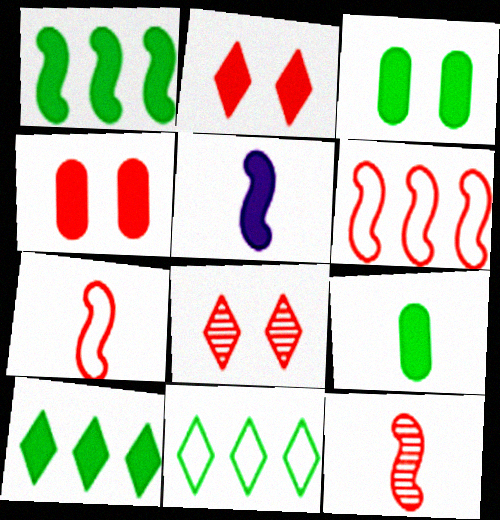[[4, 5, 10]]